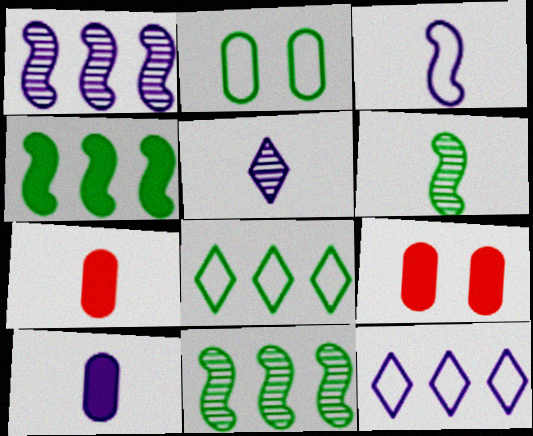[[3, 5, 10], 
[6, 9, 12]]